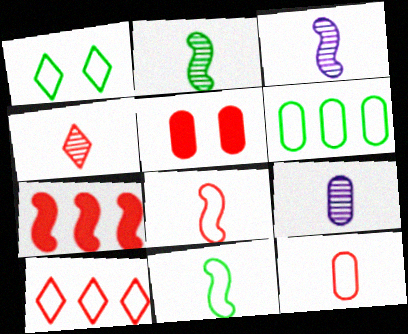[[1, 6, 11], 
[1, 7, 9], 
[2, 4, 9], 
[5, 6, 9]]